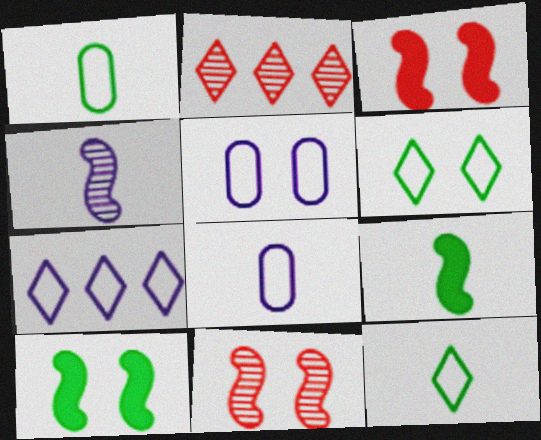[[2, 5, 9], 
[2, 8, 10]]